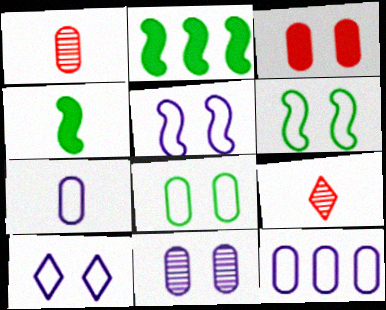[[1, 2, 10], 
[3, 8, 11], 
[4, 7, 9]]